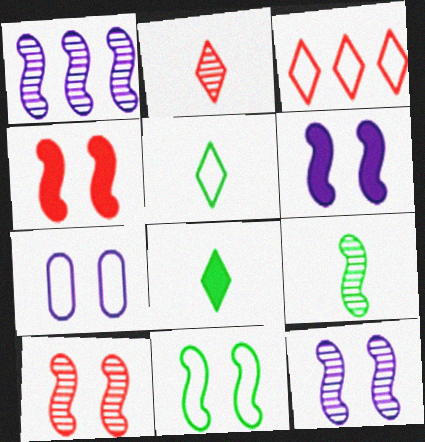[[1, 9, 10], 
[4, 11, 12], 
[6, 10, 11]]